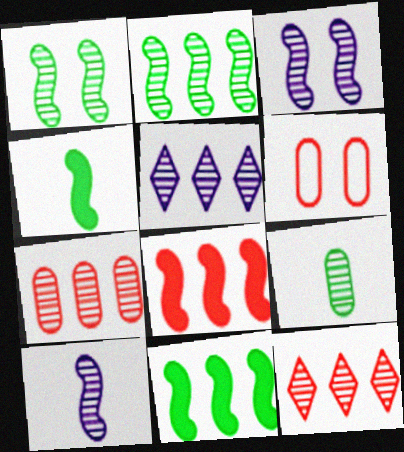[[2, 5, 7], 
[3, 9, 12], 
[4, 5, 6]]